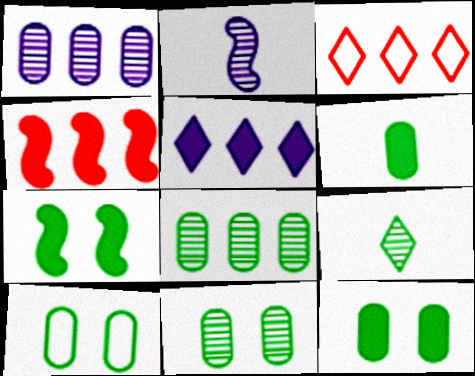[[2, 3, 12], 
[6, 8, 10], 
[10, 11, 12]]